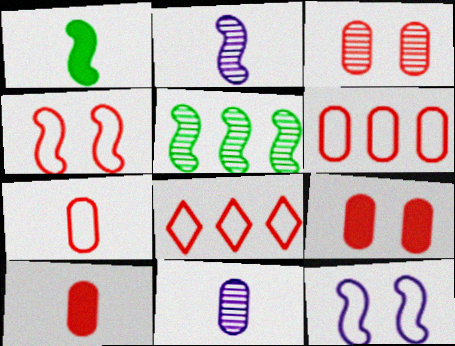[[3, 6, 10], 
[4, 7, 8]]